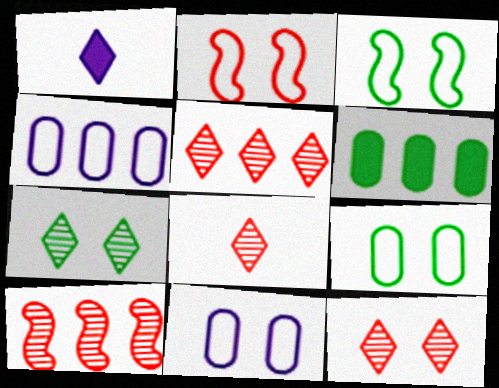[[1, 9, 10], 
[5, 8, 12]]